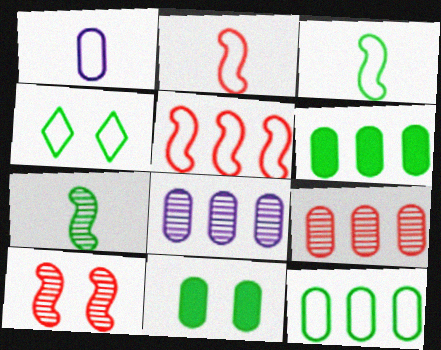[[1, 4, 5], 
[1, 9, 11], 
[3, 4, 12], 
[4, 6, 7]]